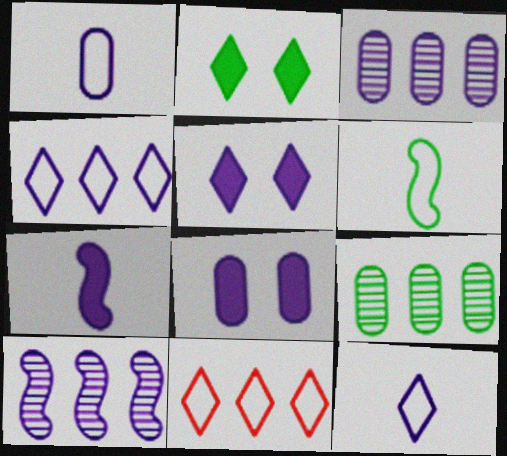[[1, 3, 8], 
[1, 5, 10], 
[2, 6, 9], 
[8, 10, 12]]